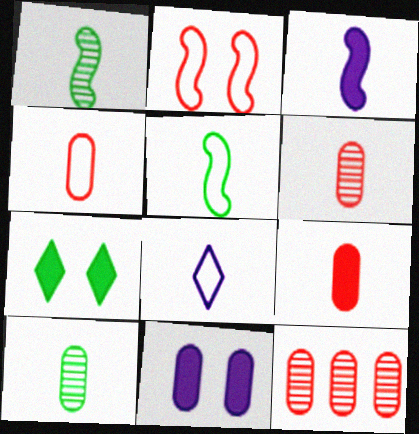[[1, 8, 9], 
[4, 5, 8], 
[4, 6, 9]]